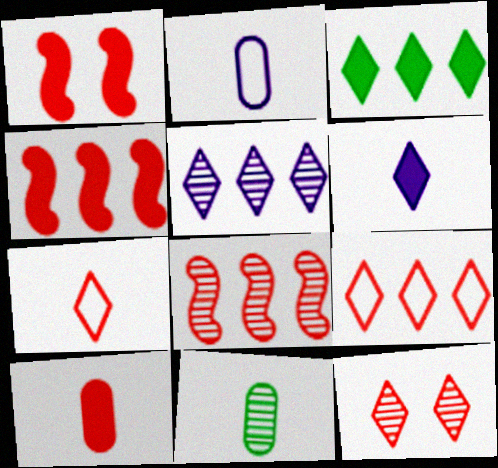[[2, 10, 11], 
[3, 5, 9]]